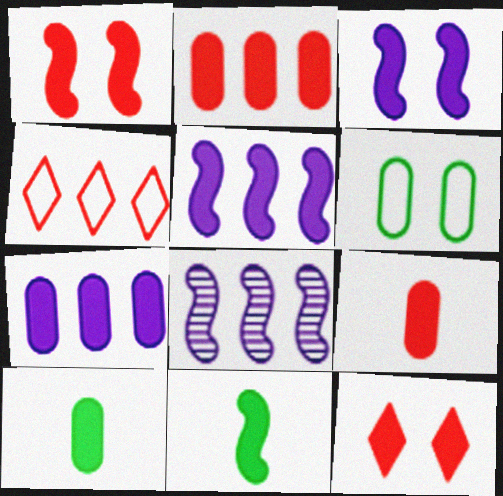[[1, 5, 11], 
[5, 10, 12], 
[7, 11, 12]]